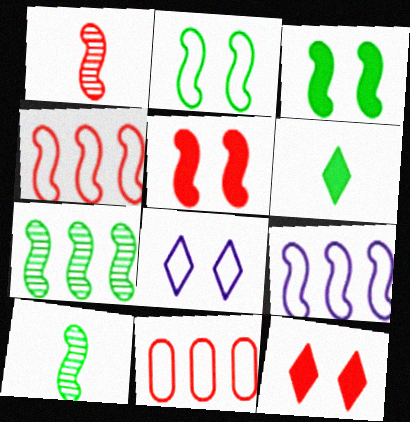[[1, 3, 9], 
[1, 4, 5], 
[1, 11, 12], 
[5, 9, 10]]